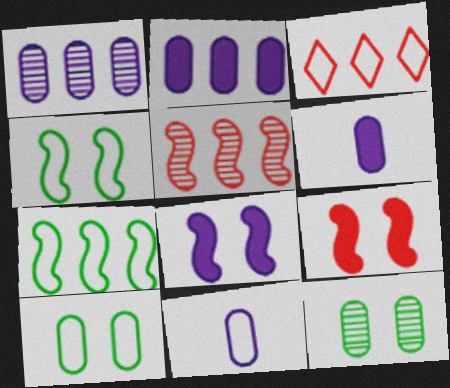[[3, 4, 11]]